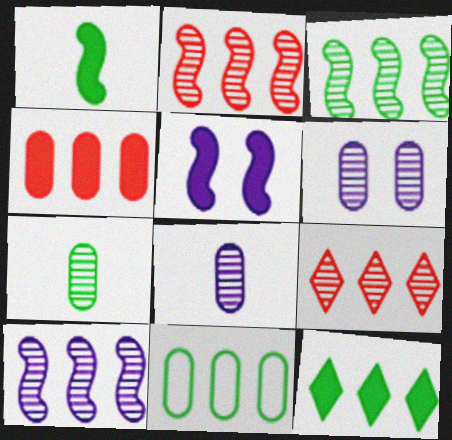[[2, 3, 10], 
[3, 11, 12]]